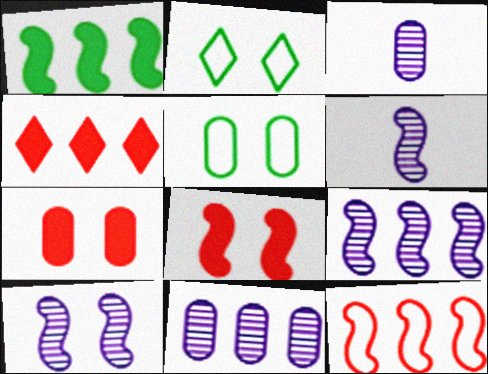[[1, 9, 12], 
[2, 7, 10], 
[4, 5, 6], 
[6, 9, 10]]